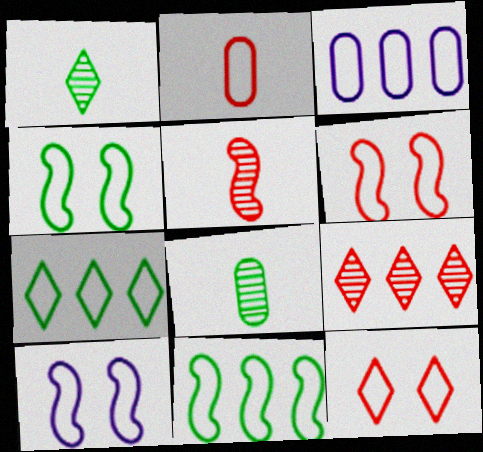[[2, 7, 10], 
[4, 6, 10]]